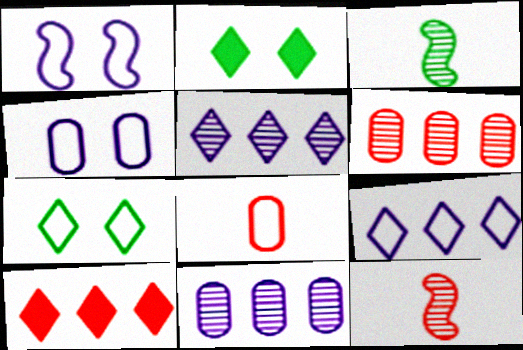[[3, 4, 10]]